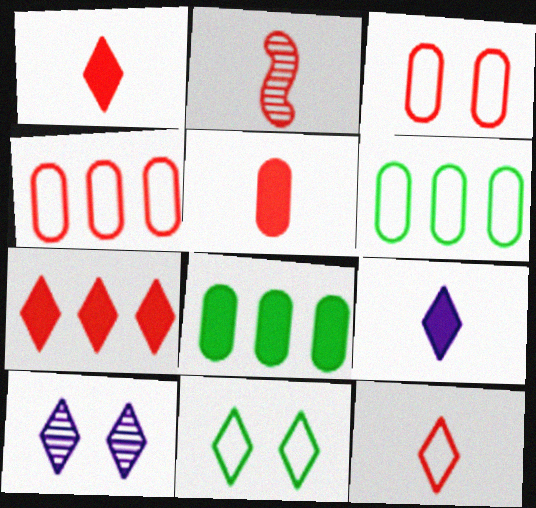[[2, 3, 7], 
[2, 5, 12]]